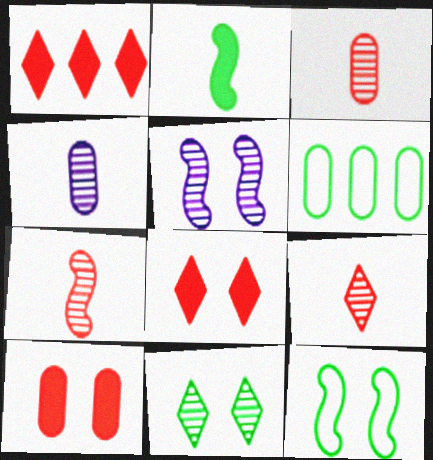[[1, 4, 12], 
[2, 6, 11], 
[3, 7, 9], 
[4, 6, 10]]